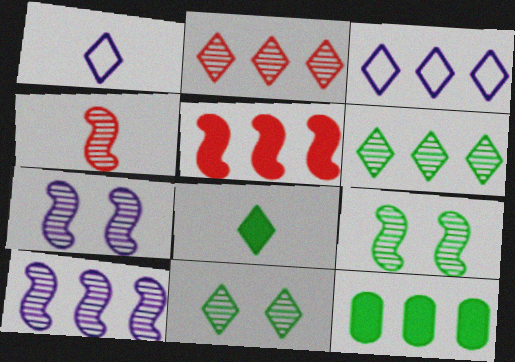[[4, 9, 10]]